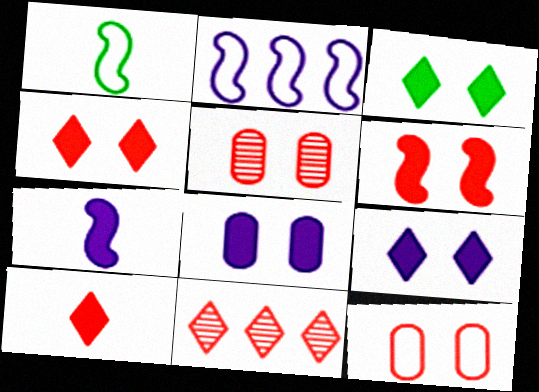[[1, 8, 11], 
[3, 4, 9], 
[3, 6, 8]]